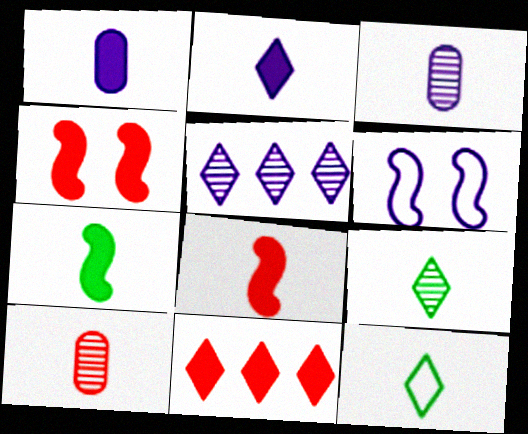[[1, 5, 6], 
[3, 8, 12]]